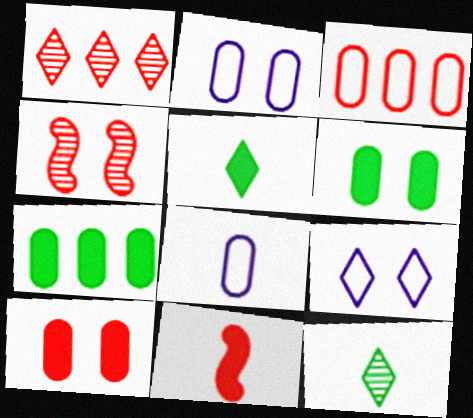[[1, 5, 9], 
[4, 6, 9], 
[8, 11, 12]]